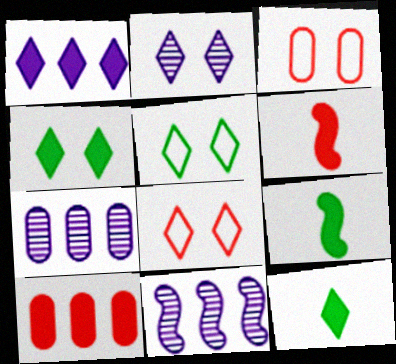[[2, 4, 8], 
[3, 11, 12], 
[5, 6, 7], 
[7, 8, 9]]